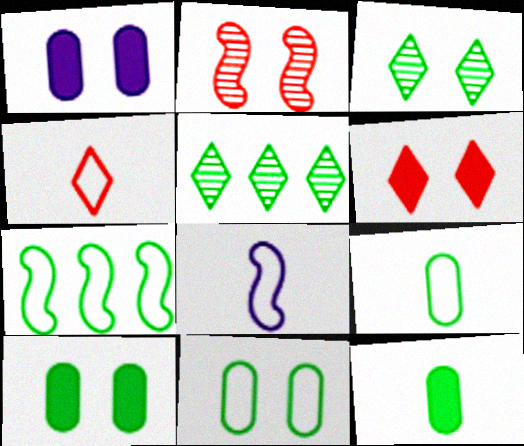[[3, 7, 12], 
[4, 8, 9]]